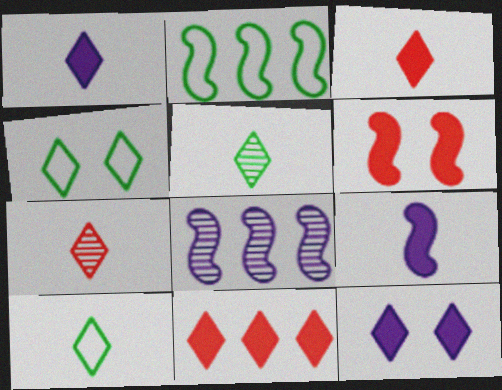[[1, 7, 10]]